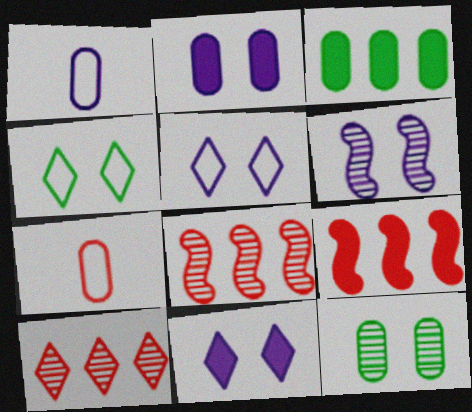[[2, 5, 6]]